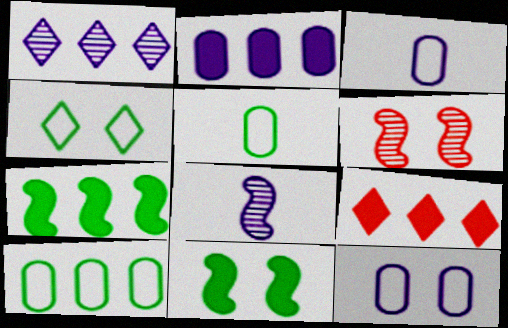[[2, 7, 9]]